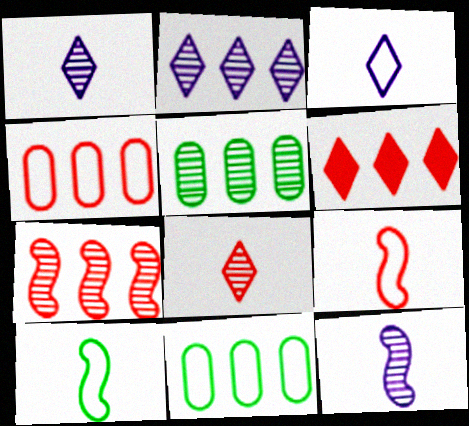[[2, 5, 7], 
[4, 6, 7]]